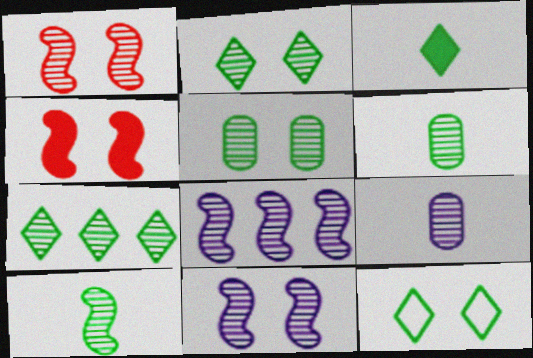[[1, 7, 9], 
[1, 8, 10], 
[3, 7, 12], 
[5, 7, 10]]